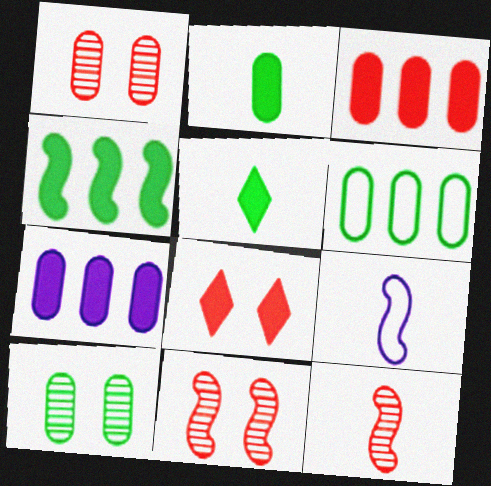[[2, 6, 10], 
[4, 9, 11]]